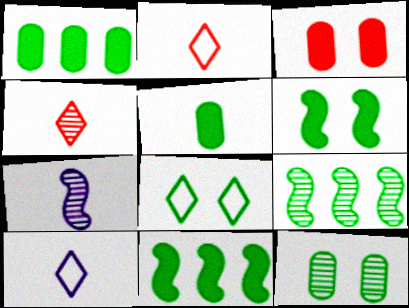[[2, 5, 7], 
[3, 9, 10], 
[5, 8, 9], 
[6, 8, 12]]